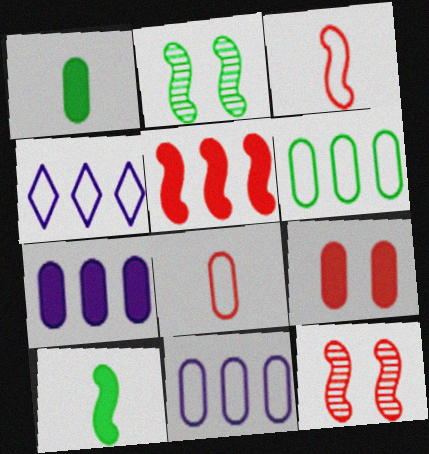[[1, 4, 12], 
[1, 7, 9], 
[3, 5, 12]]